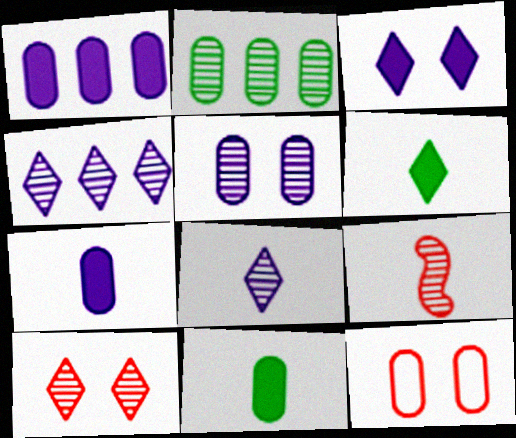[[2, 7, 12]]